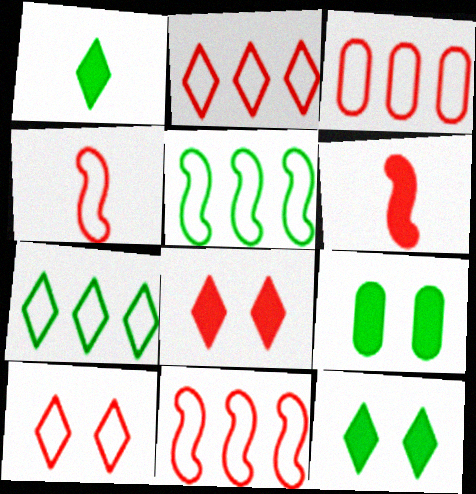[[2, 3, 11], 
[3, 4, 10]]